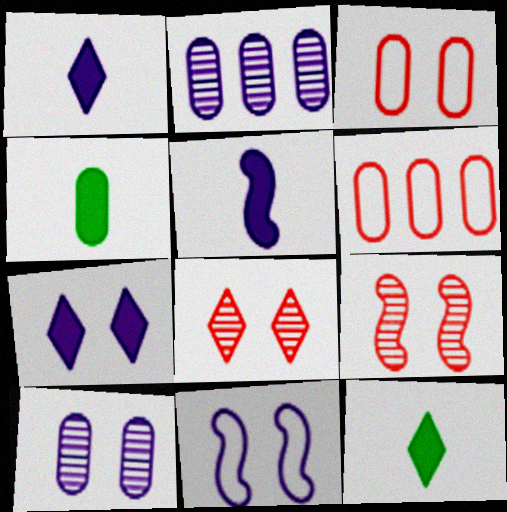[[1, 2, 11], 
[2, 3, 4], 
[4, 6, 10], 
[7, 10, 11]]